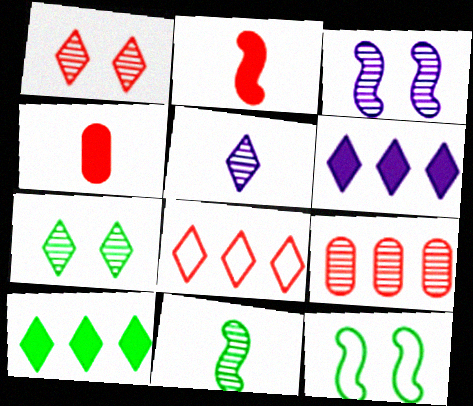[]